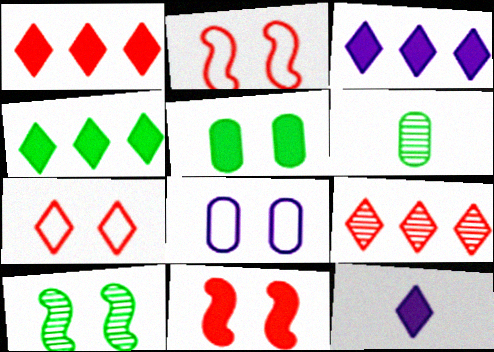[[1, 3, 4], 
[2, 3, 6]]